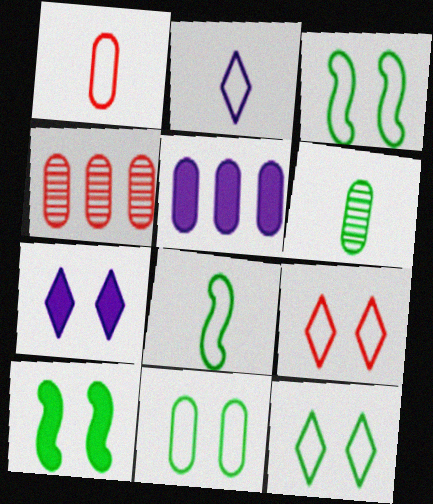[[1, 2, 8], 
[2, 4, 10], 
[3, 11, 12], 
[4, 7, 8]]